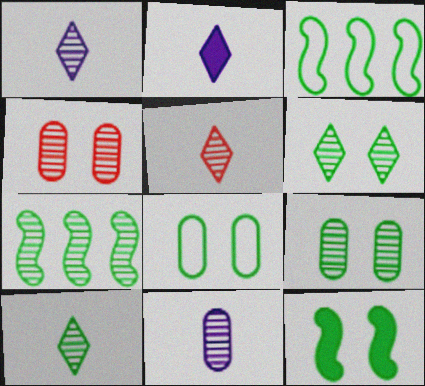[[1, 4, 7], 
[1, 5, 10], 
[2, 3, 4], 
[6, 8, 12], 
[7, 9, 10]]